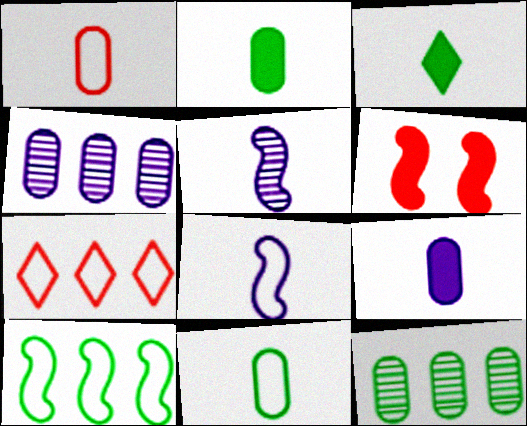[[1, 3, 5], 
[5, 6, 10]]